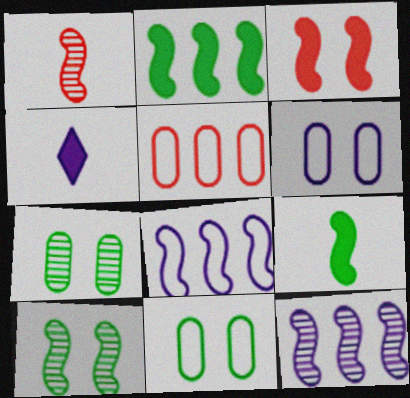[[1, 10, 12], 
[4, 5, 10], 
[4, 6, 12]]